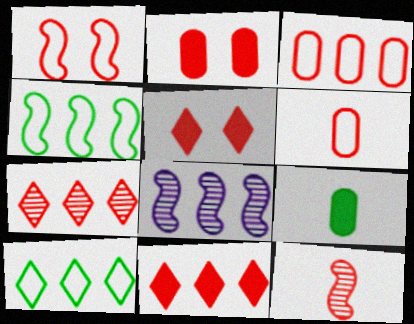[[3, 5, 12]]